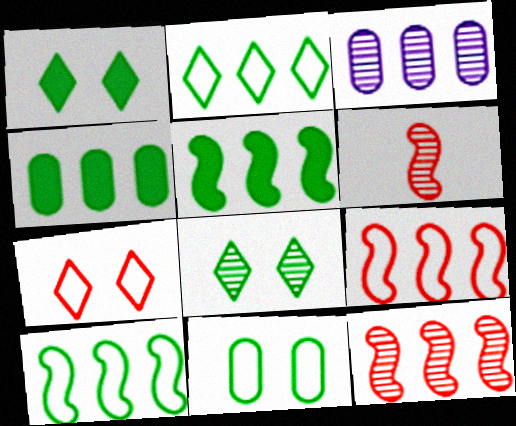[[3, 6, 8]]